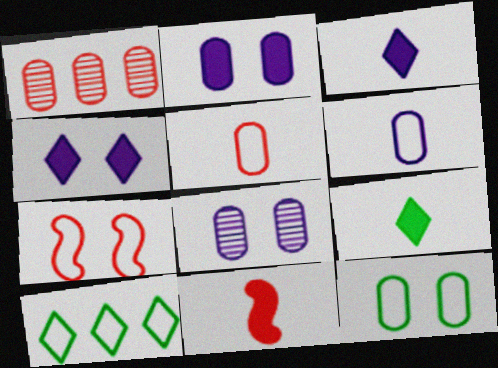[[6, 7, 10], 
[8, 10, 11]]